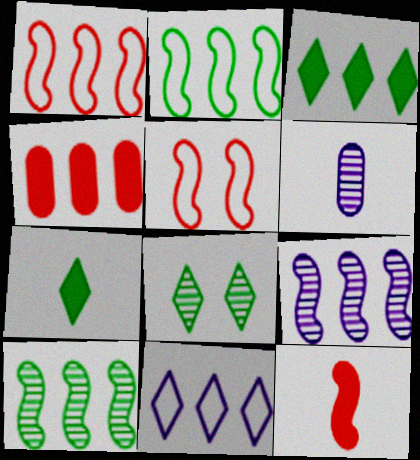[[3, 5, 6], 
[4, 10, 11]]